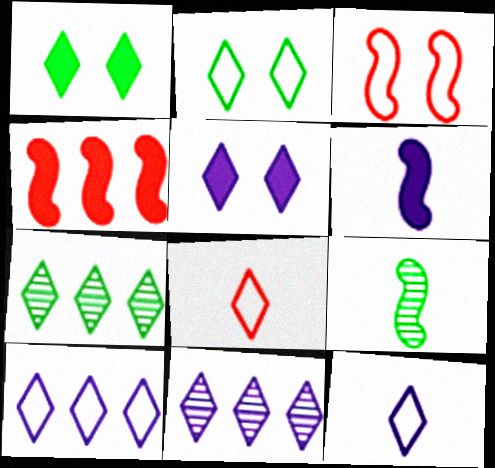[[1, 8, 11], 
[2, 8, 10], 
[5, 7, 8], 
[5, 11, 12]]